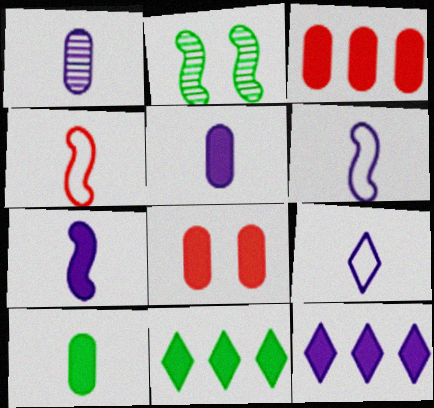[[1, 7, 9], 
[2, 3, 9], 
[7, 8, 11]]